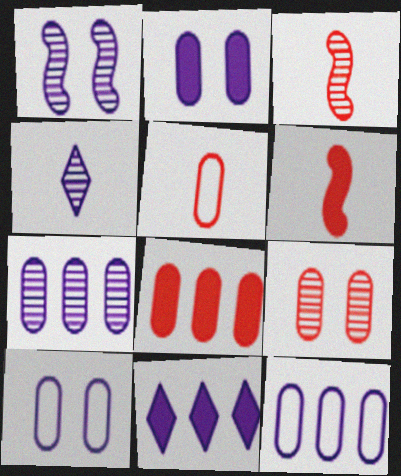[[1, 4, 7], 
[5, 8, 9]]